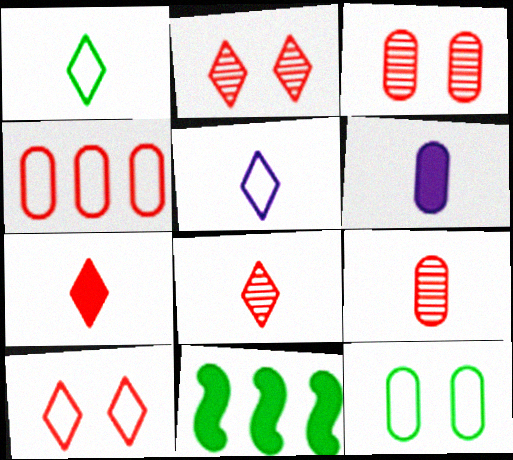[[3, 5, 11]]